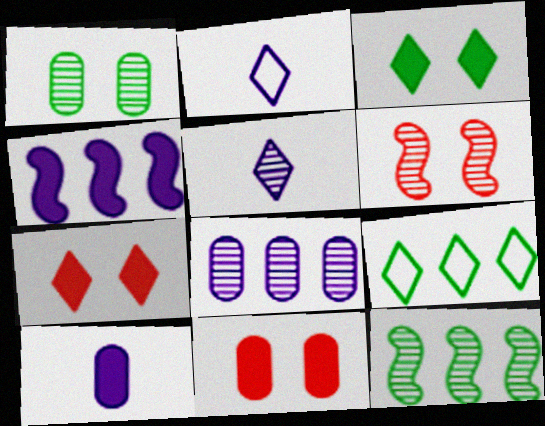[[2, 11, 12], 
[5, 7, 9], 
[6, 9, 10]]